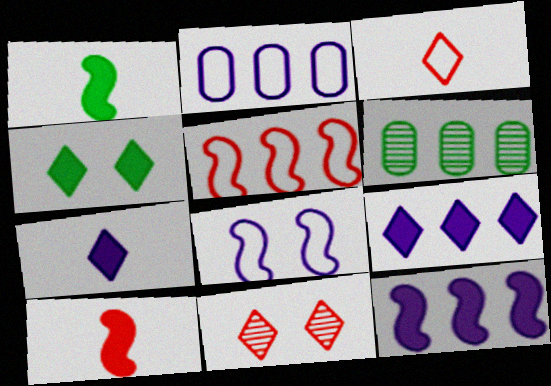[[1, 2, 11], 
[5, 6, 9]]